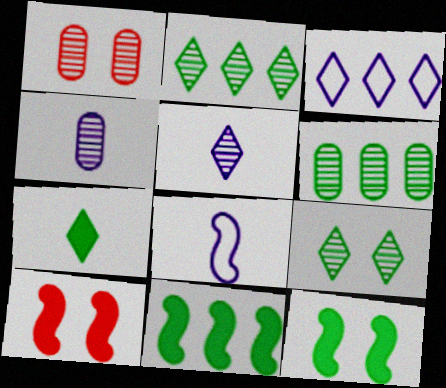[[1, 4, 6]]